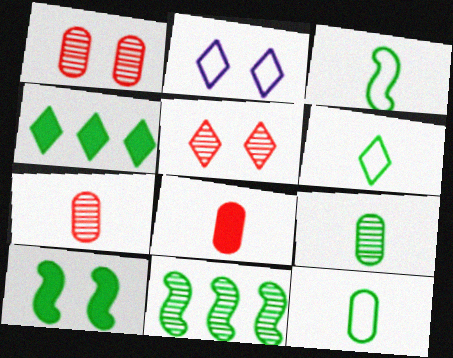[[1, 2, 10], 
[2, 8, 11], 
[3, 6, 12], 
[3, 10, 11]]